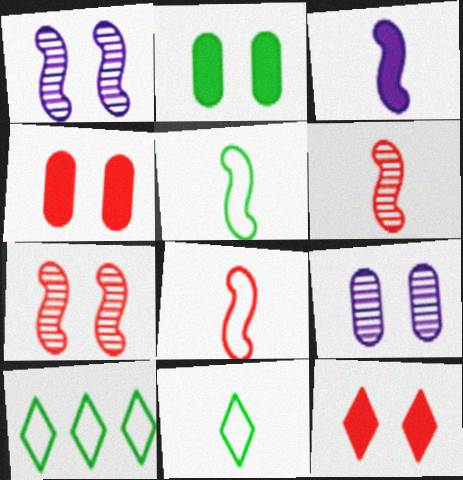[[3, 5, 6]]